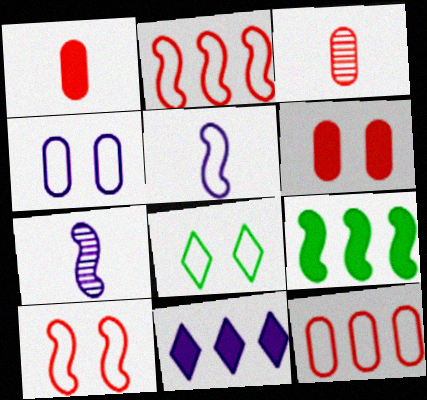[[3, 6, 12], 
[4, 7, 11], 
[4, 8, 10], 
[5, 8, 12], 
[7, 9, 10]]